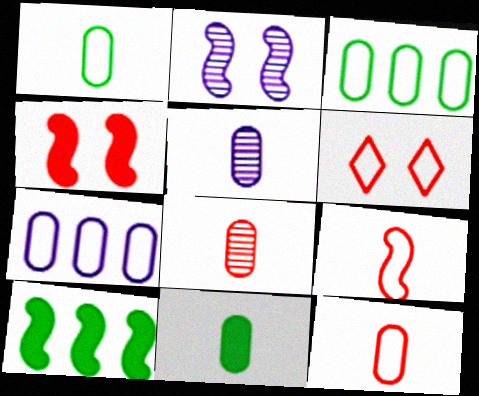[[2, 9, 10], 
[5, 6, 10], 
[5, 11, 12]]